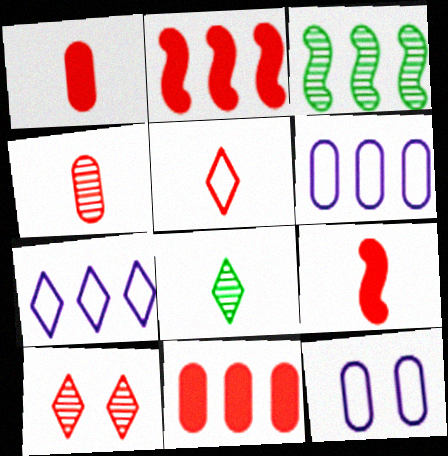[[2, 8, 12], 
[3, 7, 11], 
[4, 5, 9]]